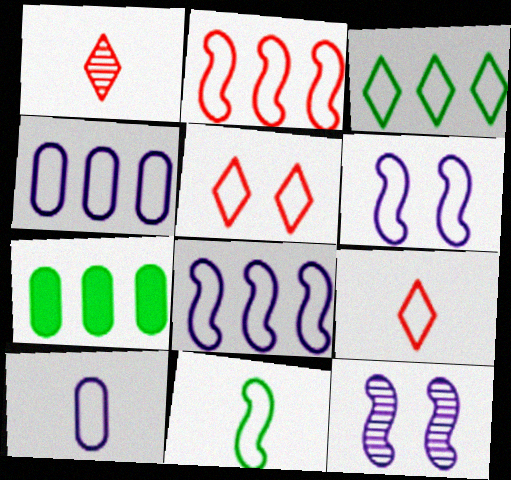[[1, 6, 7], 
[2, 3, 4], 
[2, 6, 11], 
[4, 5, 11], 
[7, 9, 12], 
[9, 10, 11]]